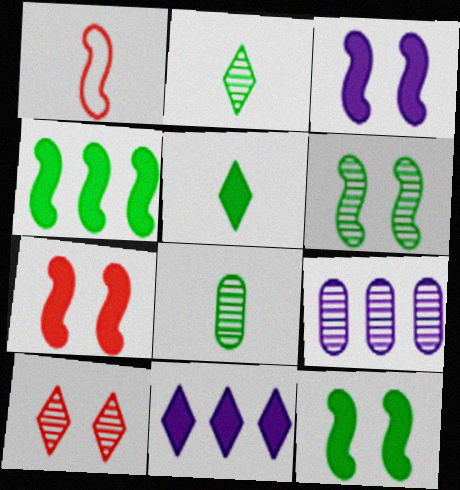[[3, 7, 12]]